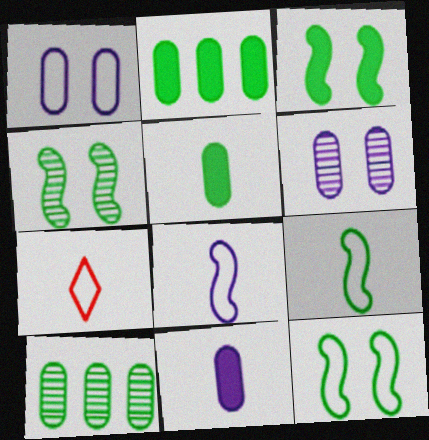[[3, 4, 12]]